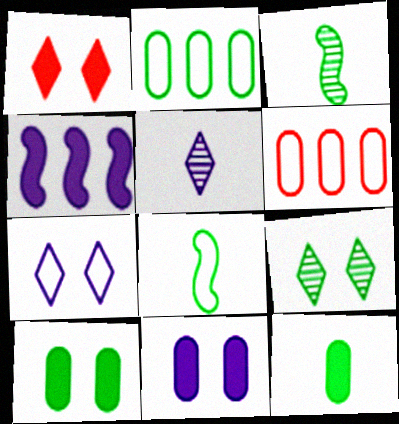[[1, 4, 12], 
[1, 7, 9], 
[6, 7, 8]]